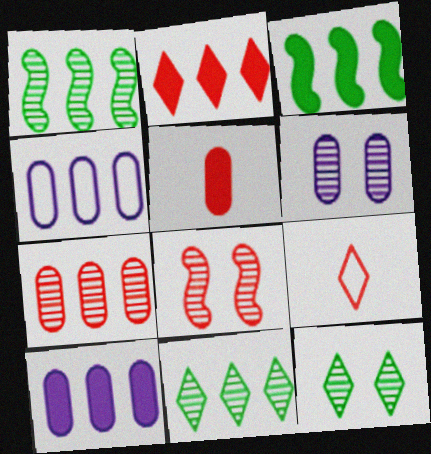[[1, 2, 4], 
[2, 3, 10], 
[3, 6, 9], 
[6, 8, 12]]